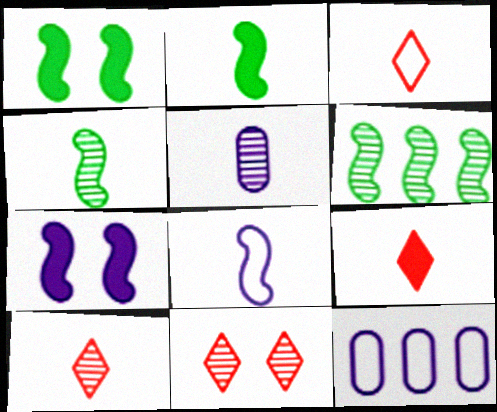[[1, 10, 12], 
[2, 3, 5], 
[2, 11, 12], 
[3, 9, 10], 
[4, 5, 10], 
[5, 6, 11]]